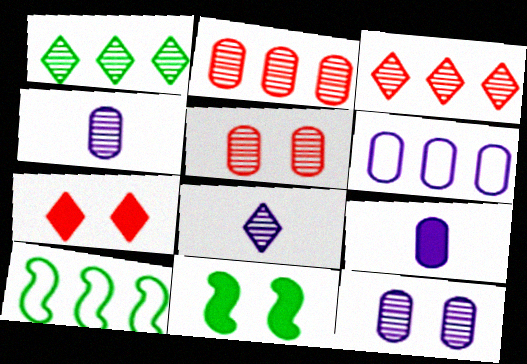[[4, 7, 10], 
[6, 9, 12]]